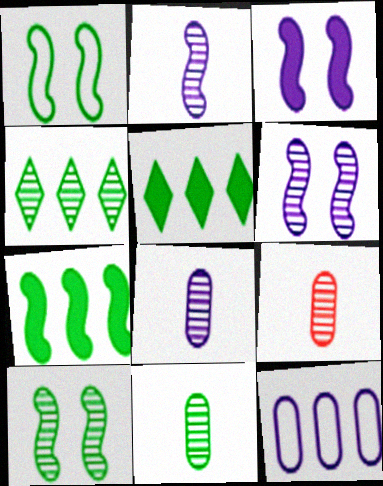[[1, 5, 11], 
[4, 6, 9], 
[4, 10, 11], 
[8, 9, 11]]